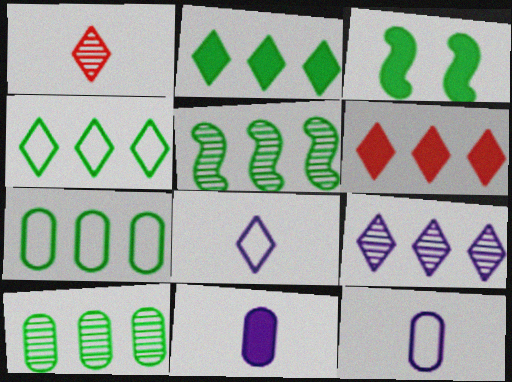[[2, 5, 7], 
[3, 6, 11], 
[4, 6, 9]]